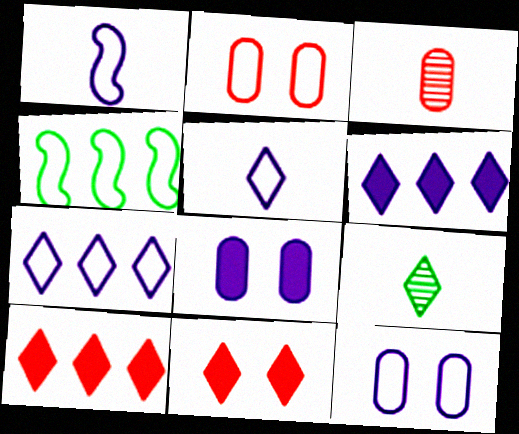[[1, 7, 12], 
[2, 4, 5], 
[7, 9, 11]]